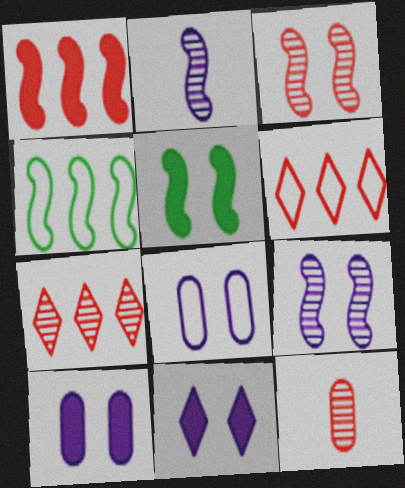[[3, 7, 12], 
[4, 11, 12], 
[8, 9, 11]]